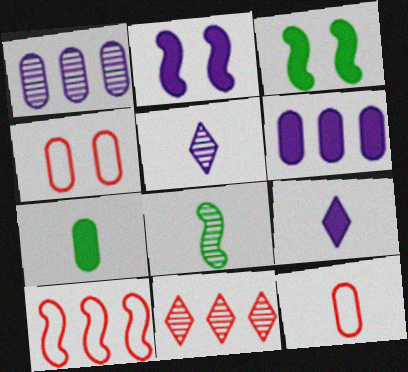[[1, 4, 7], 
[2, 6, 9], 
[2, 8, 10], 
[8, 9, 12]]